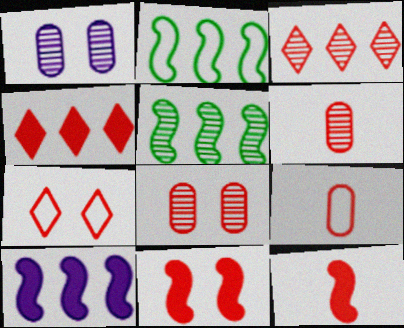[[3, 9, 11], 
[7, 8, 11]]